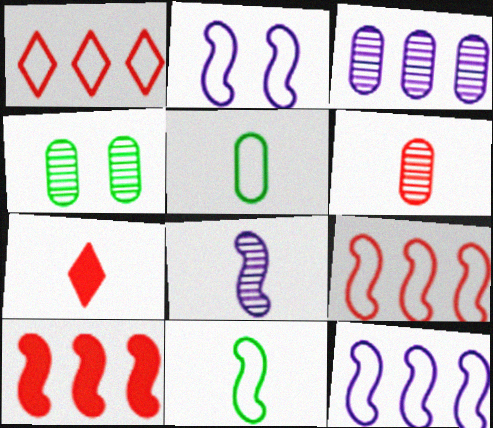[[1, 2, 5], 
[2, 9, 11], 
[3, 4, 6], 
[4, 7, 12], 
[5, 7, 8]]